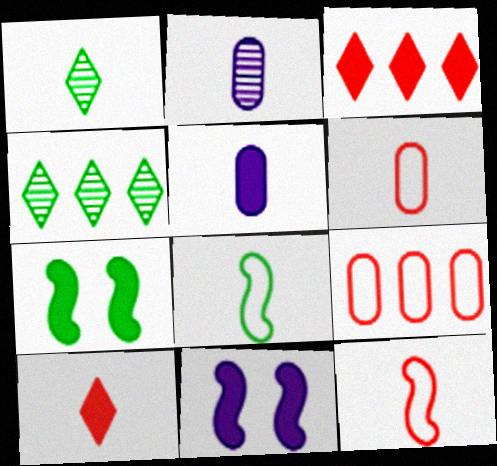[[1, 5, 12], 
[1, 9, 11], 
[2, 8, 10], 
[3, 5, 7], 
[4, 6, 11]]